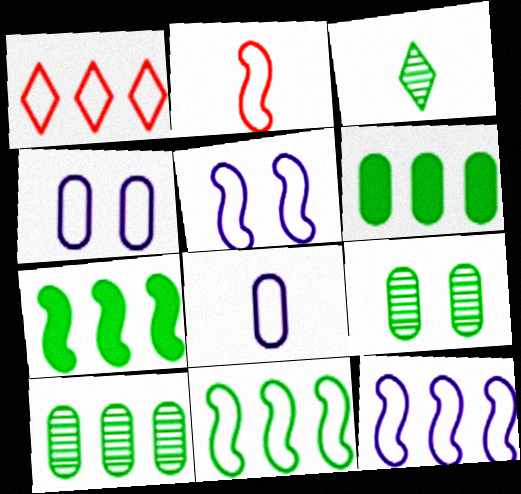[[2, 5, 11]]